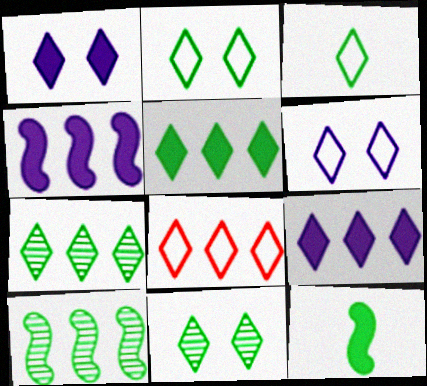[[3, 5, 11], 
[3, 6, 8], 
[7, 8, 9]]